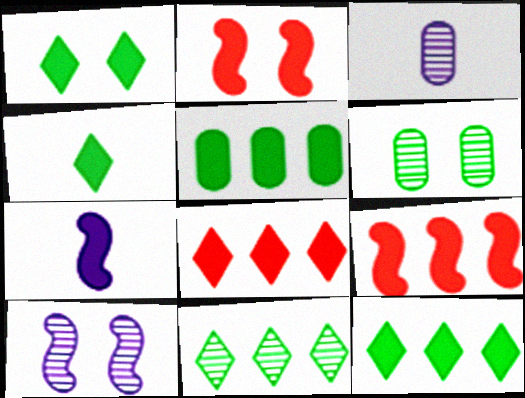[[1, 4, 12]]